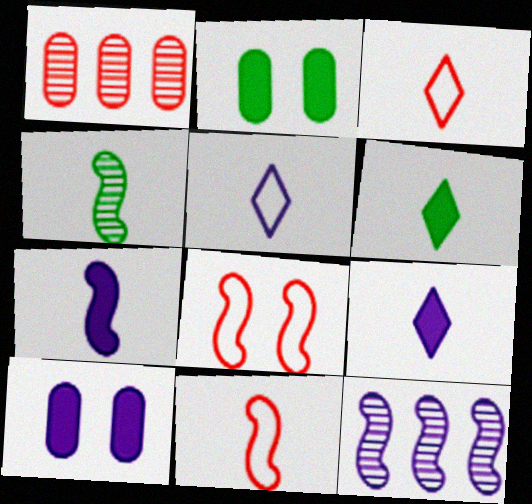[[2, 3, 12], 
[4, 7, 11], 
[5, 10, 12]]